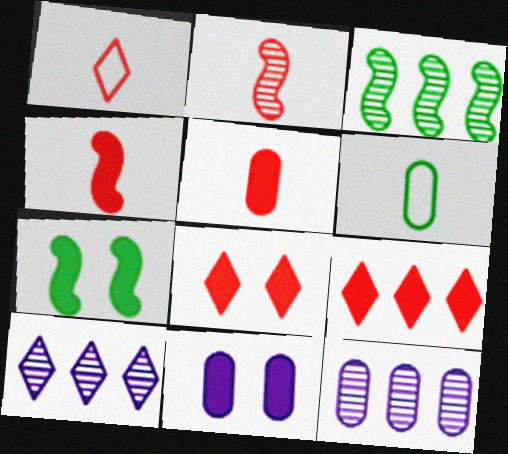[[1, 2, 5], 
[1, 3, 11], 
[1, 7, 12], 
[7, 8, 11]]